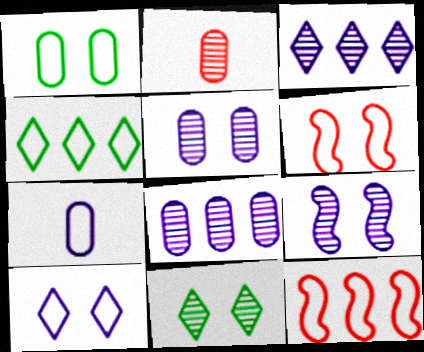[[1, 6, 10], 
[4, 6, 7]]